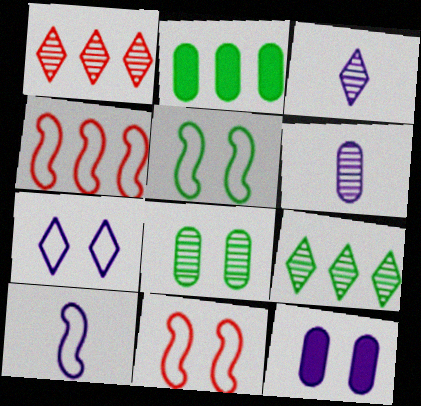[[2, 3, 11], 
[4, 5, 10]]